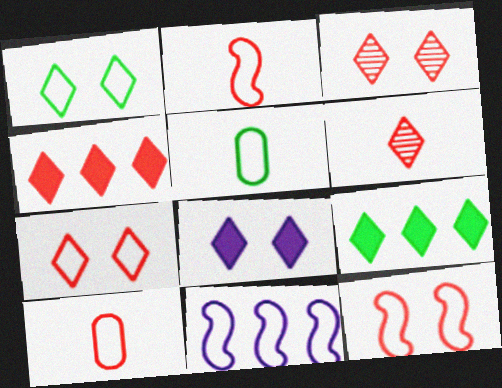[[1, 3, 8], 
[1, 10, 11], 
[4, 6, 7], 
[5, 7, 11]]